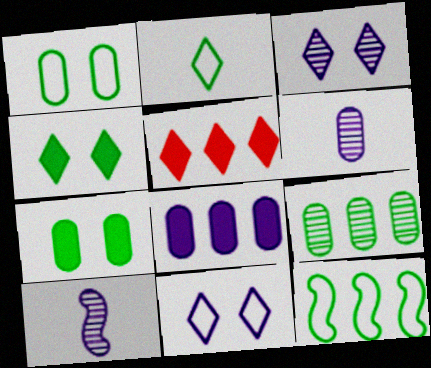[[1, 2, 12], 
[1, 5, 10], 
[2, 3, 5], 
[8, 10, 11]]